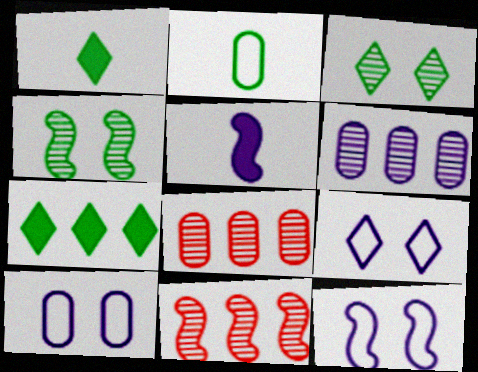[[1, 8, 12], 
[1, 10, 11], 
[2, 4, 7], 
[5, 6, 9], 
[9, 10, 12]]